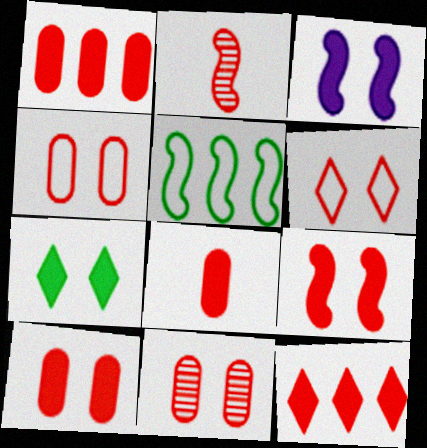[[1, 2, 6], 
[1, 8, 10], 
[2, 3, 5], 
[2, 4, 12], 
[3, 7, 10], 
[4, 10, 11], 
[6, 9, 11], 
[8, 9, 12]]